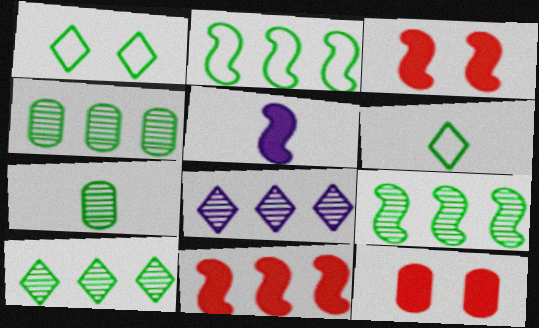[[4, 9, 10]]